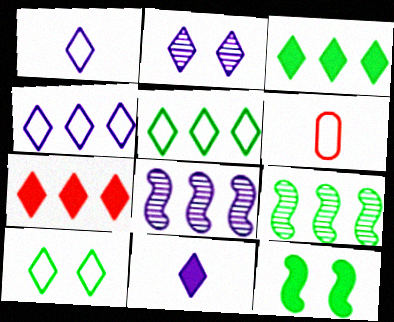[[2, 4, 11]]